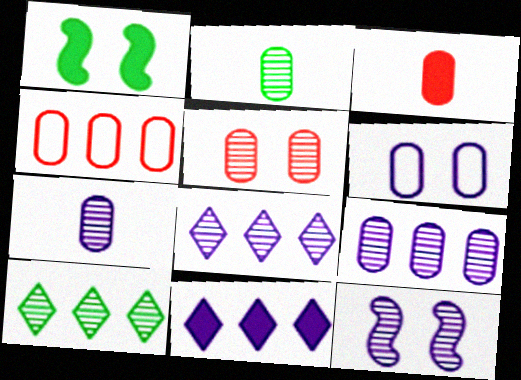[[1, 3, 11], 
[2, 5, 9], 
[3, 4, 5], 
[7, 8, 12]]